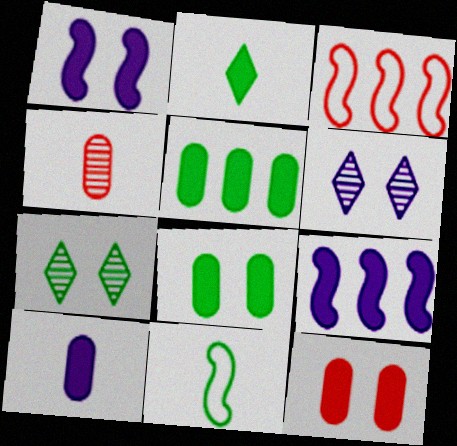[[2, 9, 12], 
[3, 7, 10], 
[5, 7, 11], 
[5, 10, 12]]